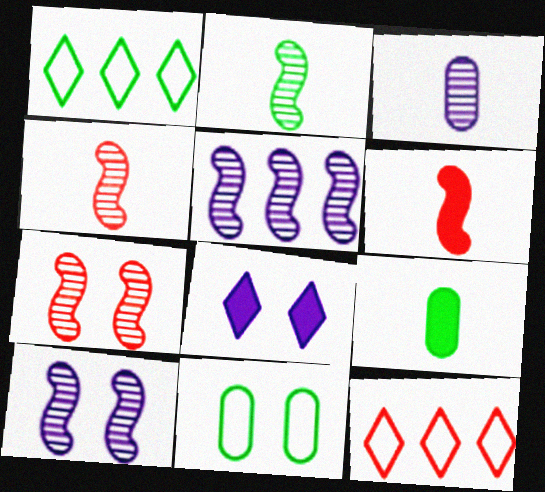[[2, 5, 7], 
[7, 8, 11], 
[9, 10, 12]]